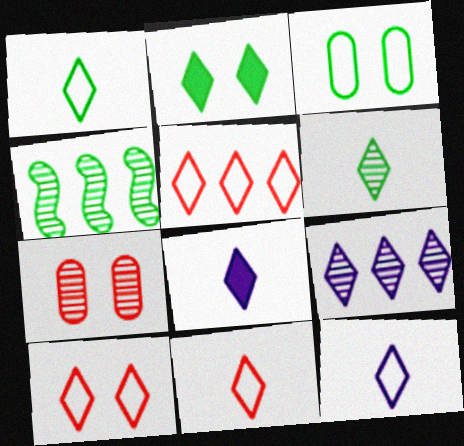[[1, 11, 12], 
[2, 9, 11], 
[5, 10, 11], 
[6, 8, 11]]